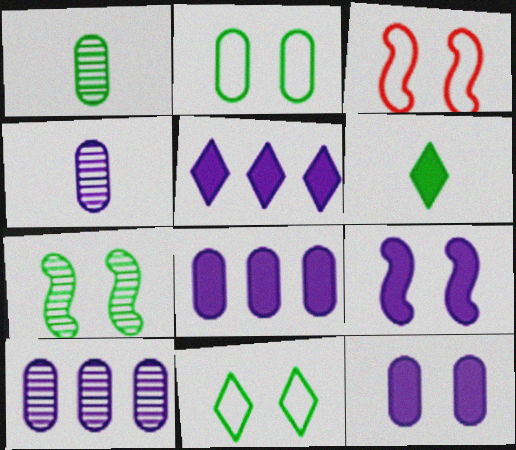[[1, 3, 5], 
[3, 6, 10], 
[3, 7, 9]]